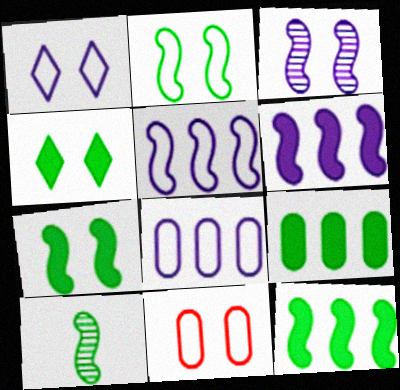[[1, 2, 11], 
[2, 10, 12], 
[3, 4, 11]]